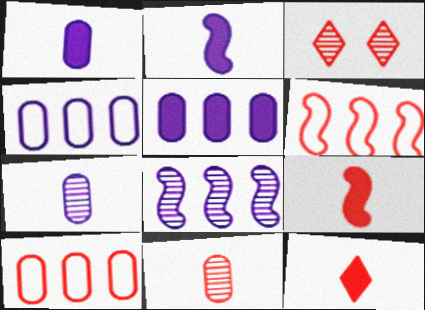[[3, 9, 10]]